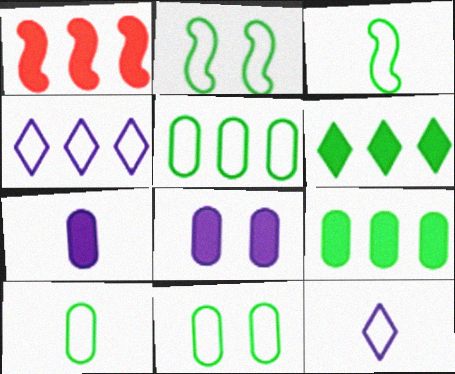[[5, 10, 11]]